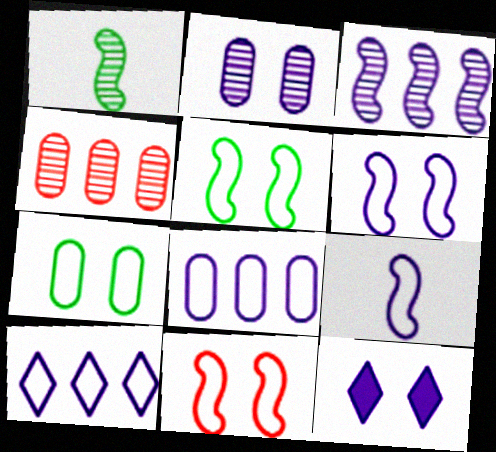[[2, 6, 12], 
[5, 6, 11]]